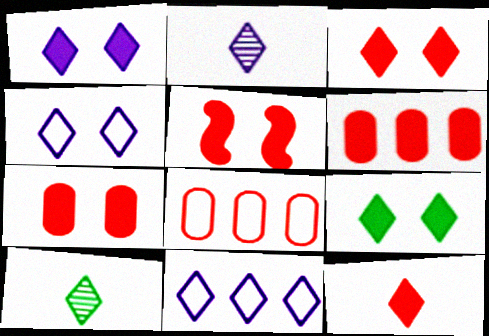[[1, 2, 11], 
[1, 3, 9], 
[3, 5, 7], 
[3, 10, 11], 
[5, 6, 12]]